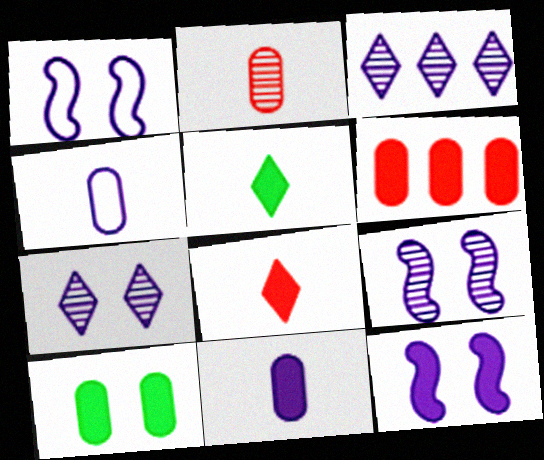[[1, 3, 11], 
[1, 9, 12], 
[3, 4, 12], 
[5, 6, 12], 
[6, 10, 11]]